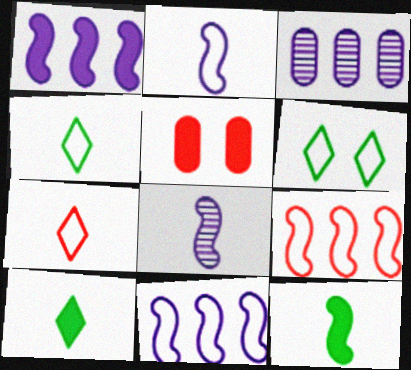[[1, 5, 10]]